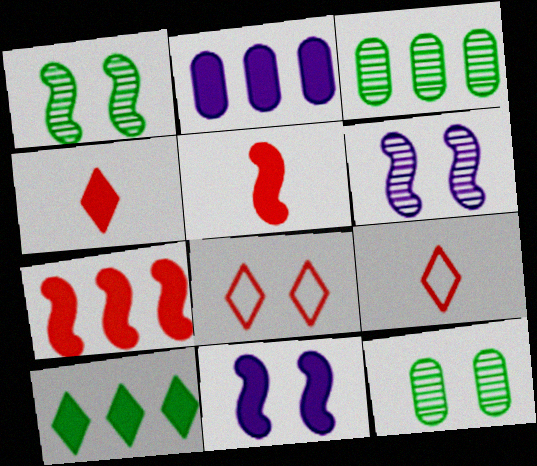[[1, 2, 9], 
[2, 7, 10], 
[3, 9, 11], 
[8, 11, 12]]